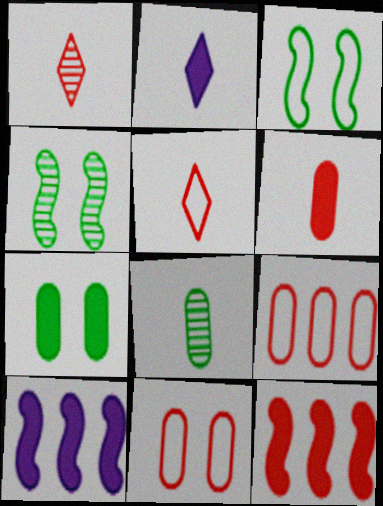[[1, 11, 12], 
[2, 4, 9], 
[2, 7, 12]]